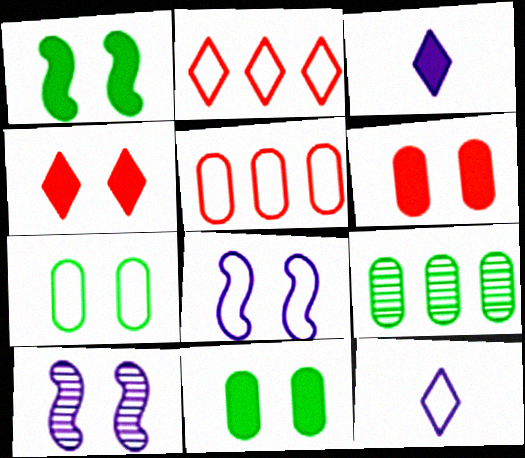[[4, 7, 10]]